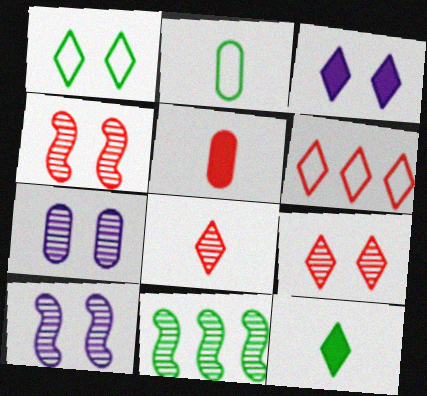[[1, 3, 9], 
[4, 5, 6], 
[7, 8, 11]]